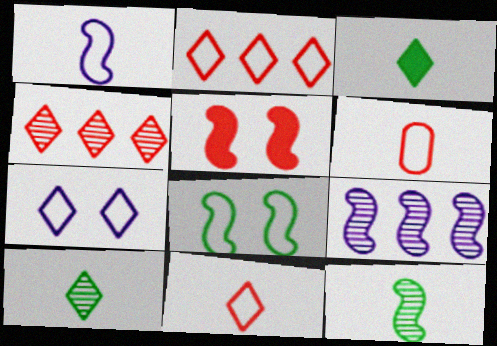[[3, 4, 7], 
[4, 5, 6]]